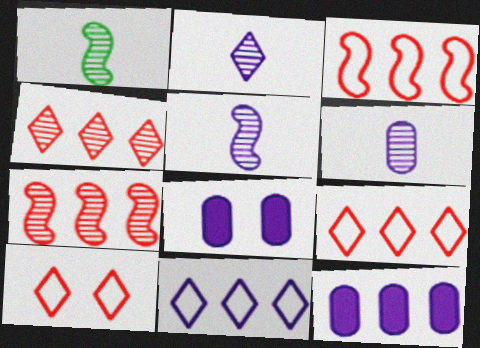[[1, 8, 9], 
[1, 10, 12], 
[2, 5, 6], 
[5, 8, 11]]